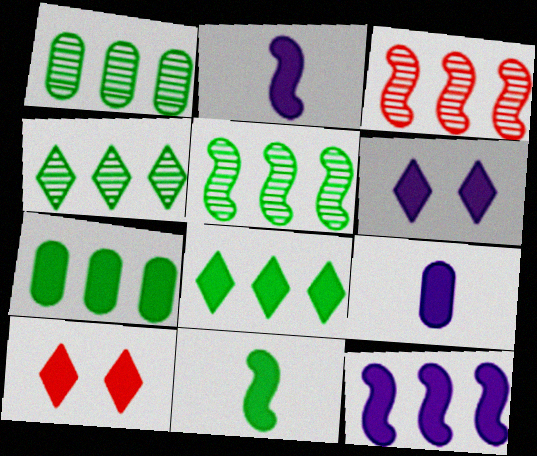[[1, 4, 5], 
[2, 7, 10], 
[6, 9, 12]]